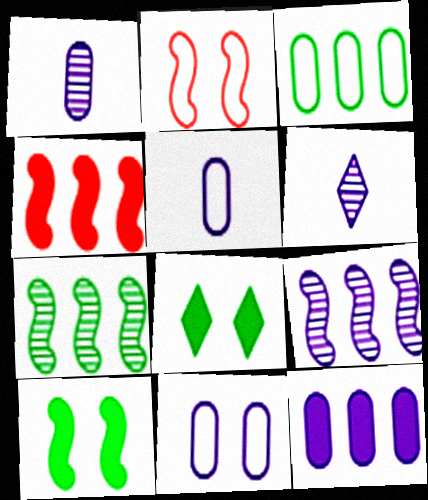[[1, 11, 12]]